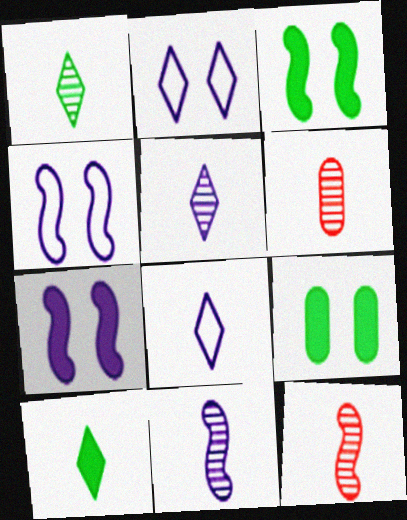[[1, 6, 11]]